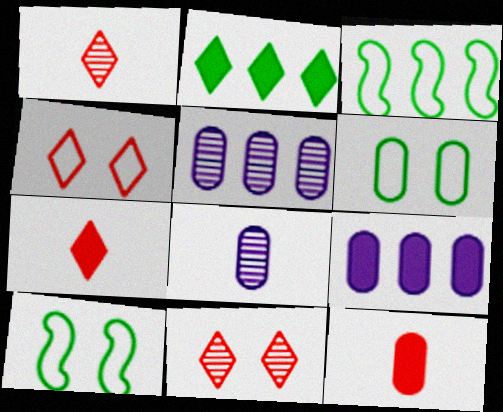[[1, 9, 10], 
[5, 6, 12], 
[5, 7, 10]]